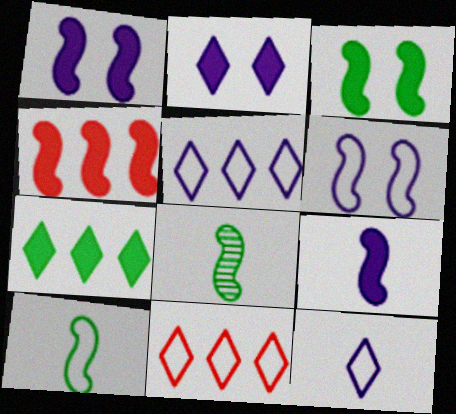[[3, 4, 9], 
[4, 6, 8]]